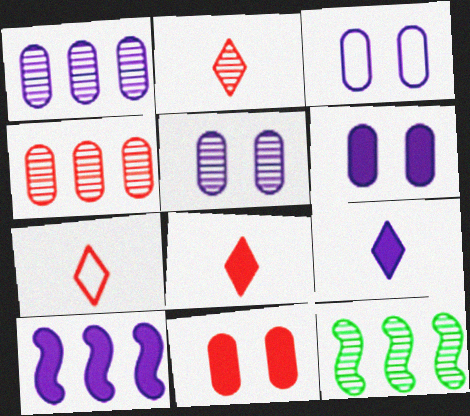[[2, 5, 12], 
[2, 7, 8], 
[3, 5, 6], 
[3, 8, 12], 
[6, 7, 12], 
[6, 9, 10]]